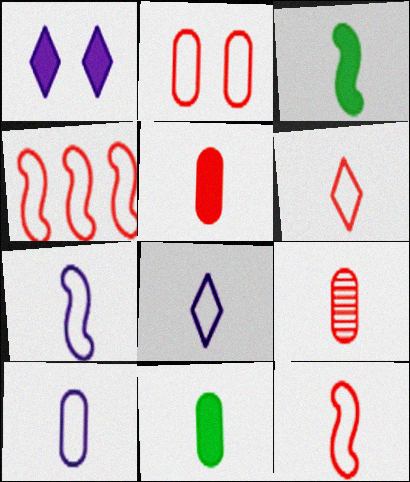[[2, 4, 6], 
[3, 8, 9], 
[7, 8, 10], 
[9, 10, 11]]